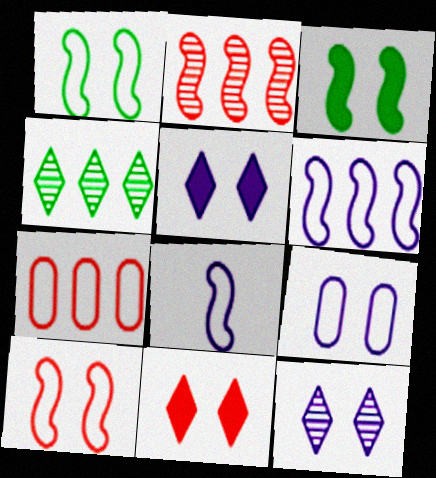[[2, 3, 8]]